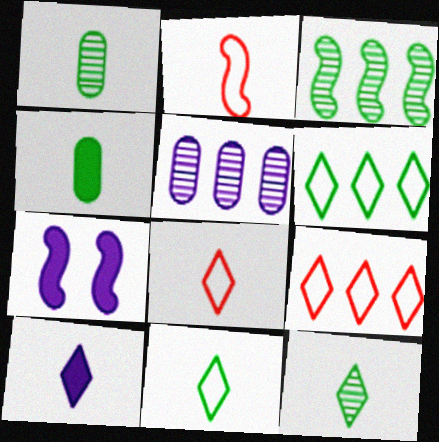[[1, 2, 10], 
[1, 7, 9], 
[2, 3, 7], 
[8, 10, 12]]